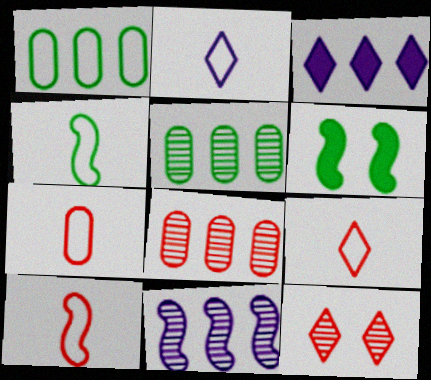[[2, 4, 7], 
[2, 6, 8], 
[6, 10, 11], 
[7, 9, 10]]